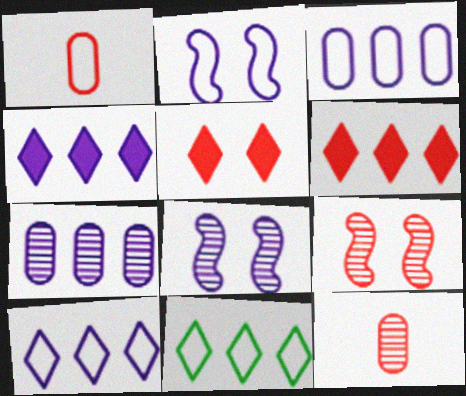[[1, 2, 11], 
[1, 6, 9]]